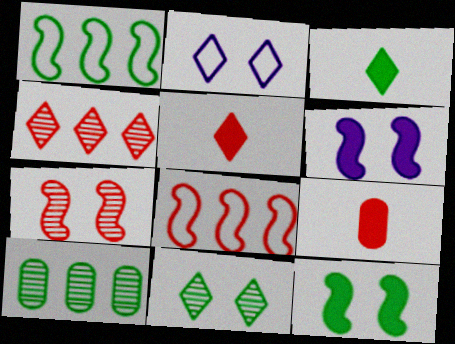[[2, 3, 4]]